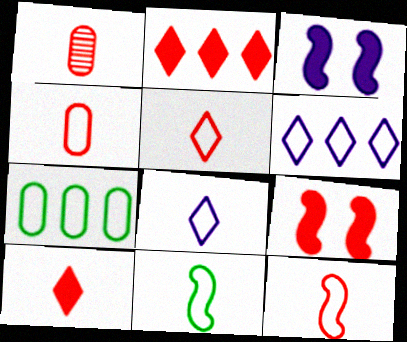[[1, 10, 12], 
[4, 5, 12], 
[4, 8, 11]]